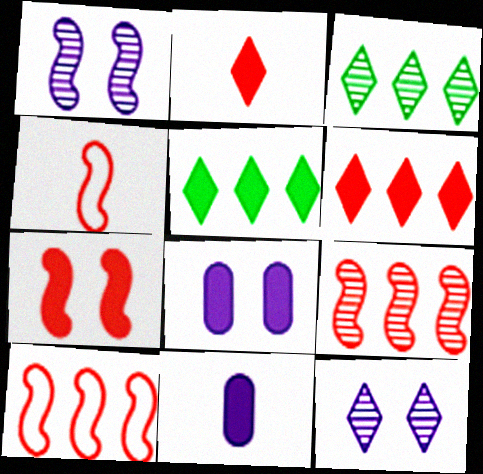[[3, 4, 8], 
[4, 7, 9], 
[5, 7, 11]]